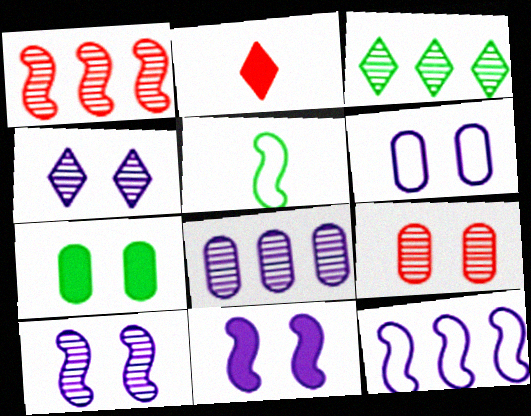[[1, 3, 8], 
[1, 5, 11], 
[3, 5, 7], 
[4, 6, 11], 
[6, 7, 9]]